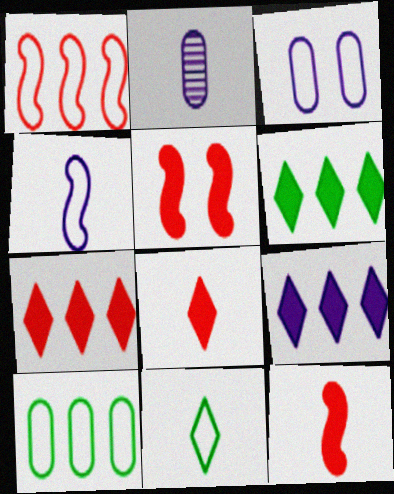[[1, 3, 11], 
[2, 11, 12], 
[6, 7, 9]]